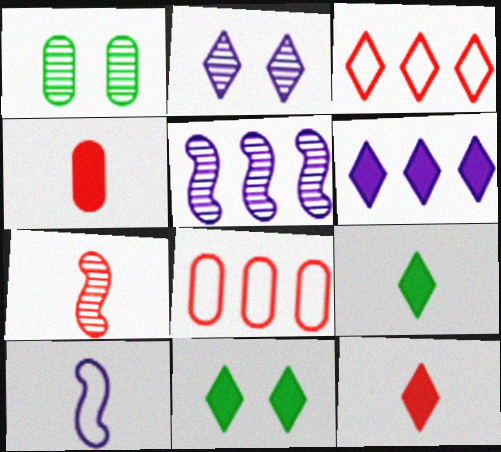[[2, 3, 9], 
[6, 11, 12]]